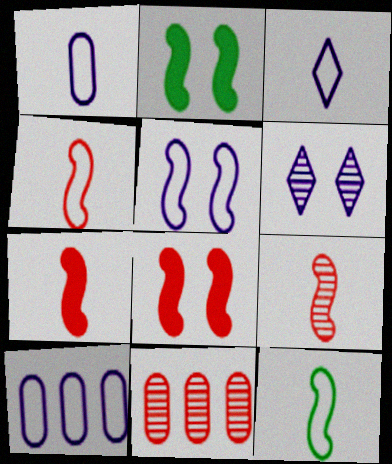[[2, 3, 11], 
[3, 5, 10], 
[4, 7, 9]]